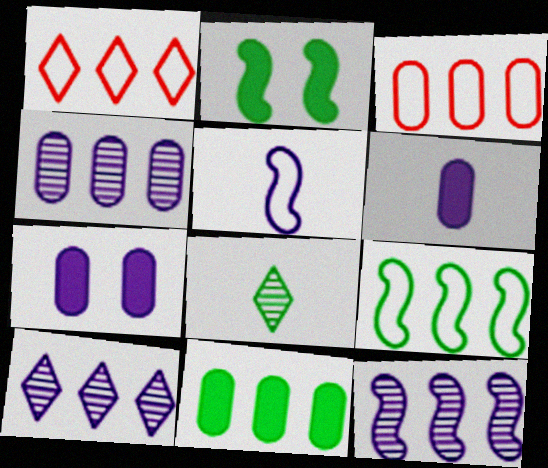[[1, 11, 12], 
[3, 4, 11], 
[4, 10, 12], 
[5, 7, 10]]